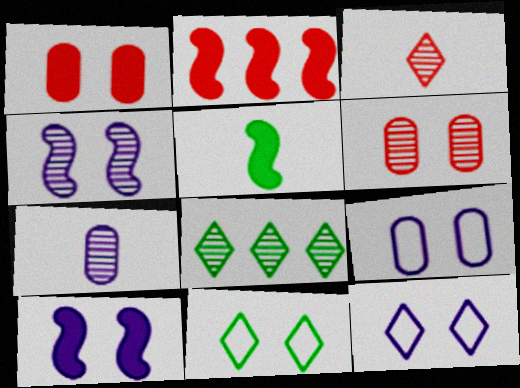[[1, 4, 11], 
[2, 5, 10], 
[2, 7, 11], 
[6, 10, 11]]